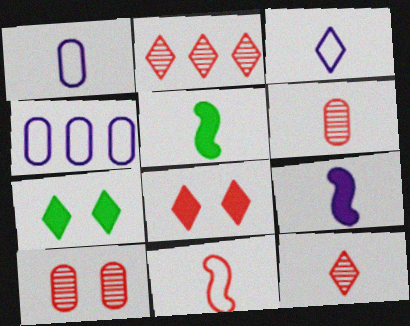[[1, 5, 12], 
[2, 3, 7], 
[3, 5, 6]]